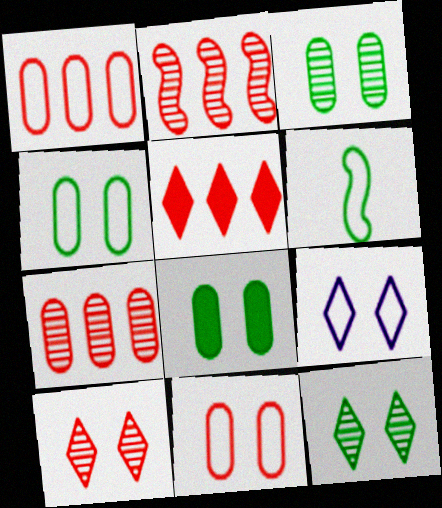[[1, 2, 5], 
[1, 6, 9], 
[3, 4, 8]]